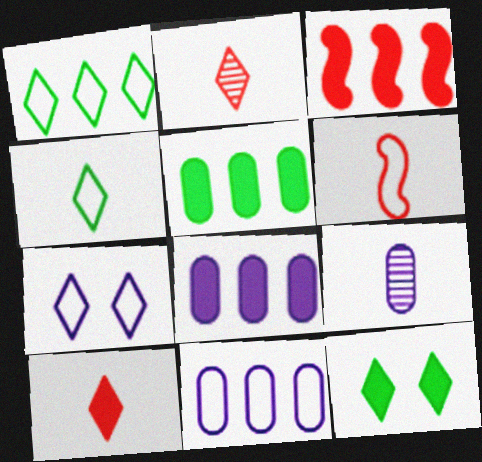[]